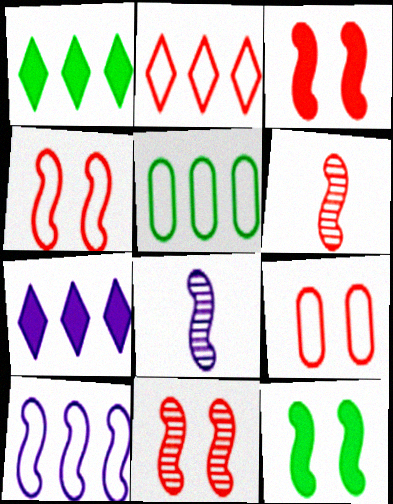[[1, 8, 9], 
[2, 5, 10], 
[3, 4, 11], 
[6, 10, 12]]